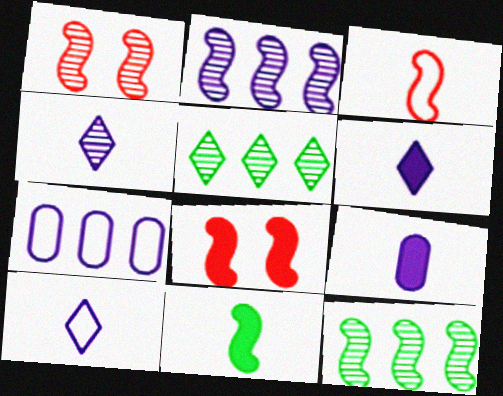[[4, 6, 10]]